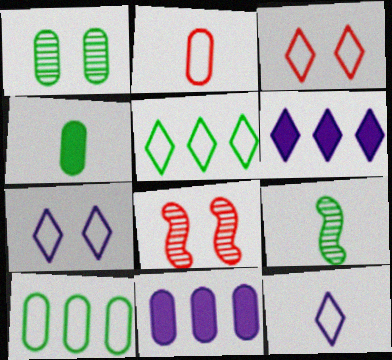[[1, 2, 11], 
[1, 4, 10], 
[3, 5, 12], 
[3, 9, 11]]